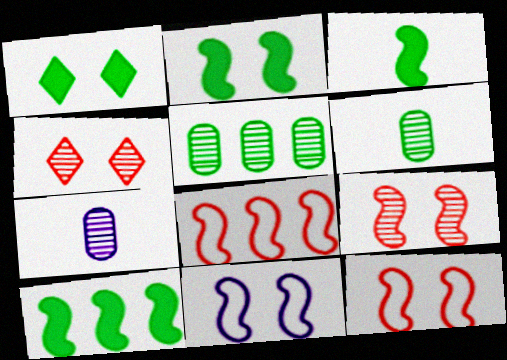[[1, 7, 8], 
[2, 3, 10], 
[2, 9, 11]]